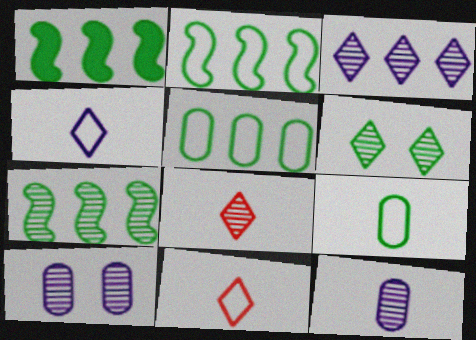[[1, 2, 7], 
[1, 6, 9], 
[1, 10, 11], 
[3, 6, 8], 
[7, 8, 10]]